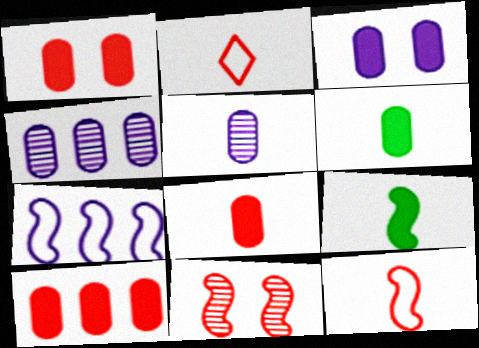[[1, 8, 10], 
[2, 5, 9], 
[2, 10, 11], 
[3, 6, 10], 
[7, 9, 11]]